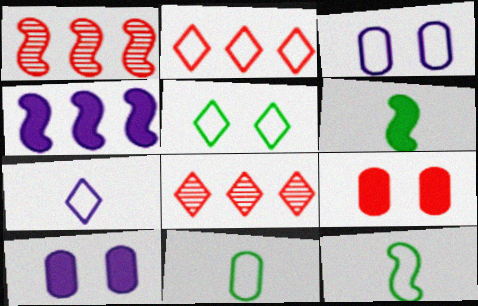[[2, 3, 12], 
[2, 5, 7], 
[3, 6, 8], 
[8, 10, 12]]